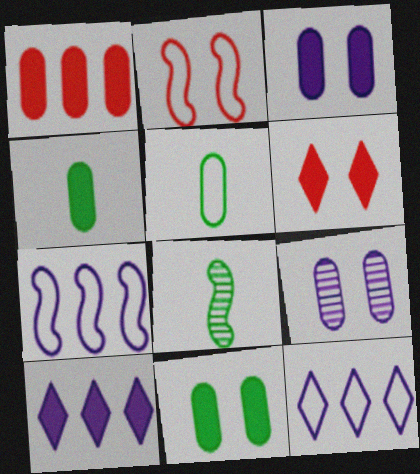[[1, 3, 4], 
[1, 5, 9], 
[2, 5, 12]]